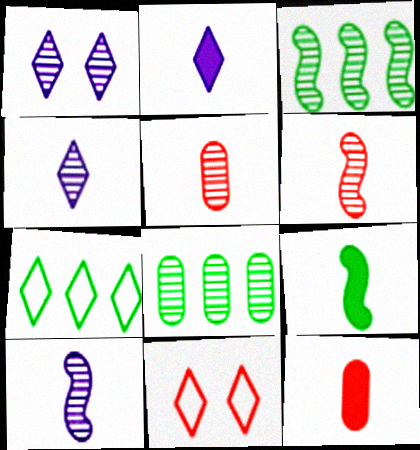[[1, 3, 5], 
[1, 6, 8], 
[2, 9, 12]]